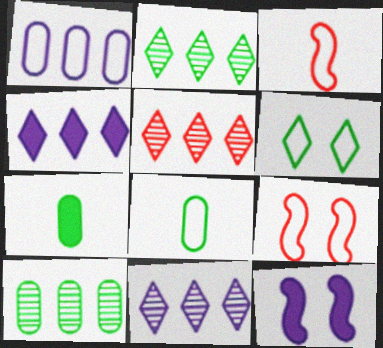[[1, 3, 6], 
[2, 5, 11], 
[5, 8, 12], 
[7, 9, 11]]